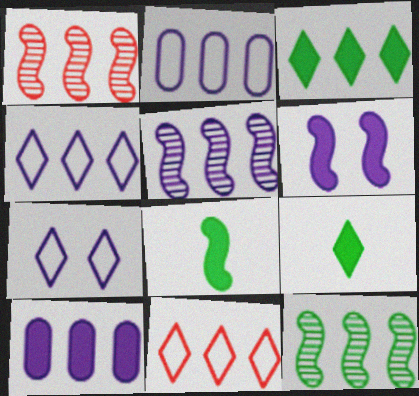[[1, 2, 3], 
[1, 5, 12], 
[4, 5, 10], 
[10, 11, 12]]